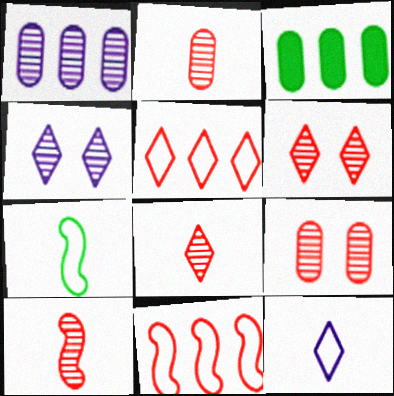[[2, 8, 10]]